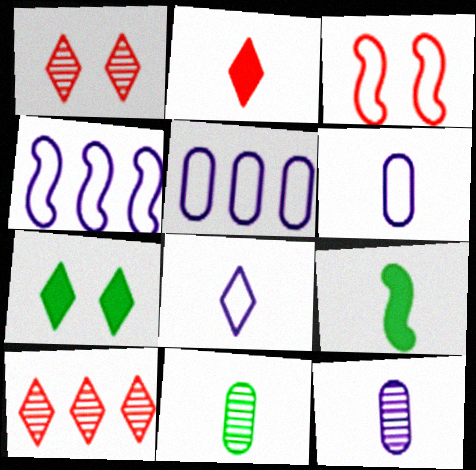[[1, 5, 9], 
[7, 8, 10]]